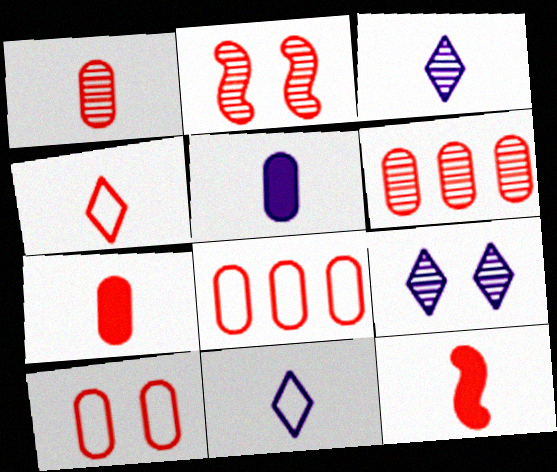[[1, 4, 12], 
[6, 7, 10]]